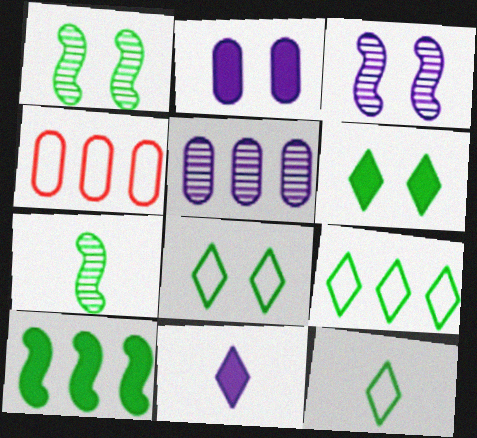[[1, 4, 11], 
[8, 9, 12]]